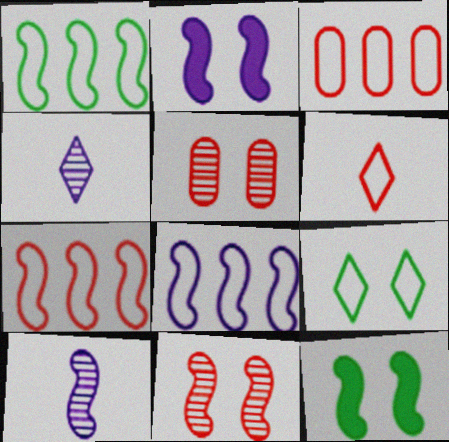[[1, 7, 8], 
[2, 5, 9], 
[2, 8, 10], 
[3, 4, 12], 
[7, 10, 12]]